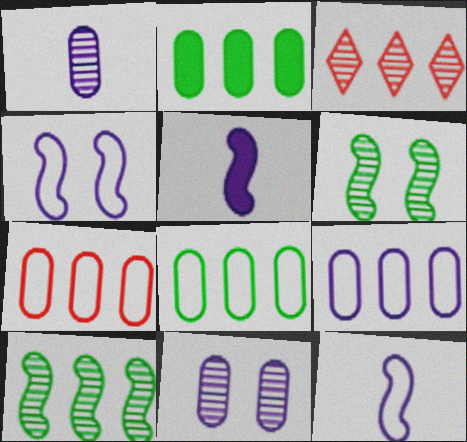[[1, 3, 6], 
[7, 8, 9]]